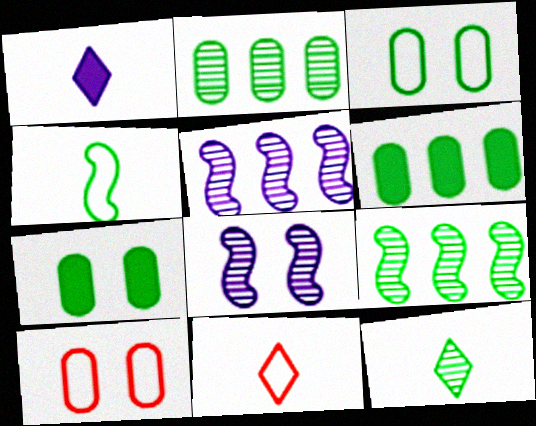[[1, 9, 10], 
[1, 11, 12], 
[5, 7, 11], 
[6, 8, 11]]